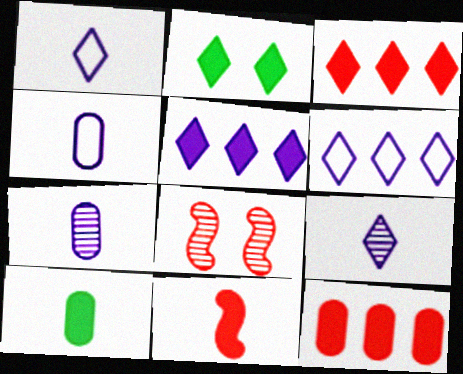[[6, 8, 10]]